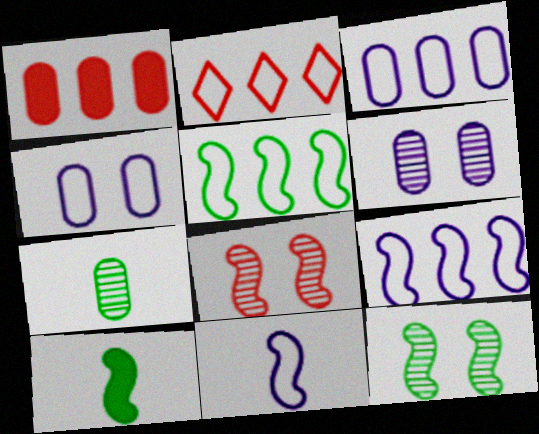[[1, 4, 7], 
[2, 3, 5], 
[2, 6, 10], 
[5, 10, 12], 
[8, 9, 10]]